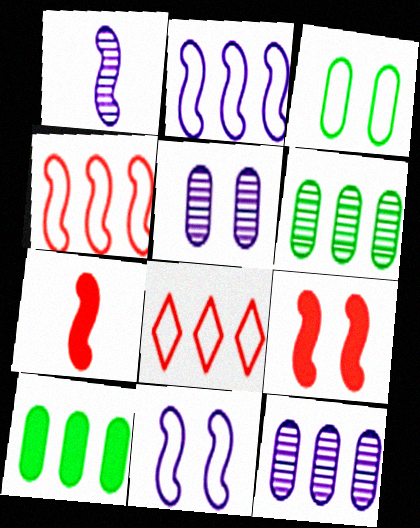[]